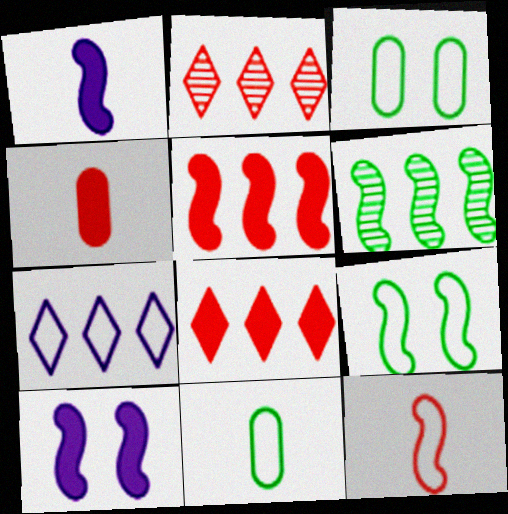[[1, 2, 3], 
[2, 10, 11], 
[3, 7, 12], 
[6, 10, 12]]